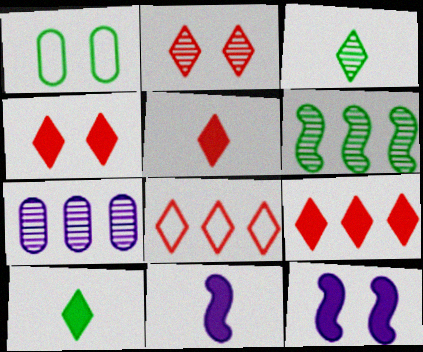[[1, 2, 12], 
[1, 6, 10], 
[2, 5, 8], 
[4, 5, 9]]